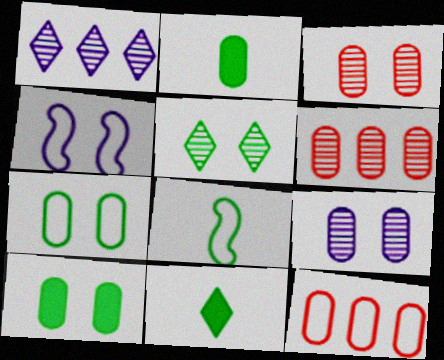[[2, 9, 12], 
[4, 6, 11]]